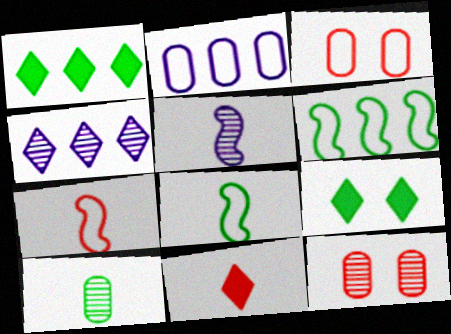[[1, 3, 5], 
[6, 9, 10]]